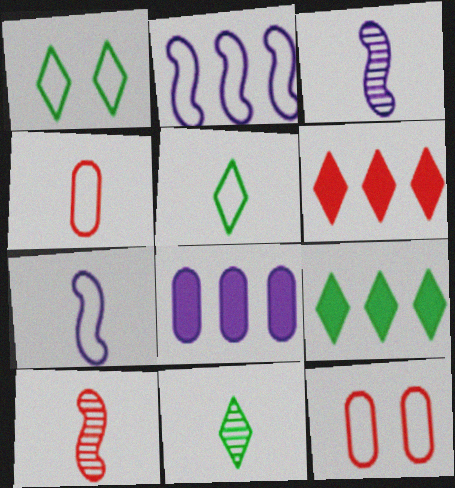[[1, 2, 4], 
[1, 8, 10], 
[1, 9, 11], 
[2, 5, 12], 
[3, 9, 12], 
[4, 5, 7], 
[6, 10, 12]]